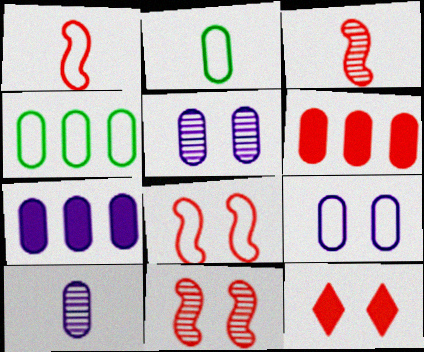[[2, 5, 6], 
[7, 9, 10]]